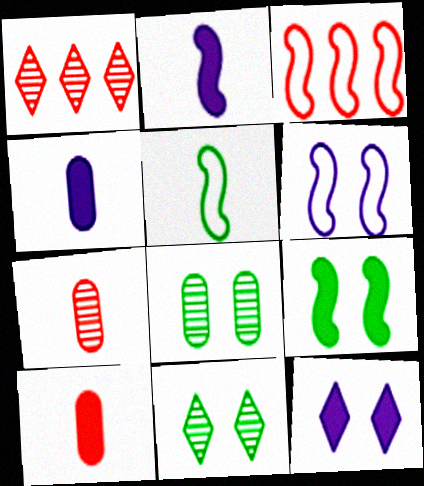[[3, 4, 11], 
[3, 5, 6]]